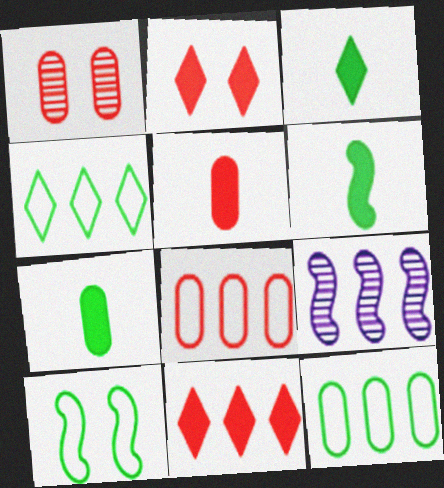[[1, 5, 8], 
[3, 6, 7], 
[9, 11, 12]]